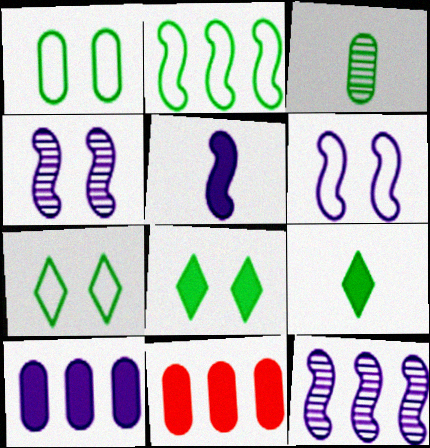[[2, 3, 8], 
[5, 6, 12], 
[5, 8, 11]]